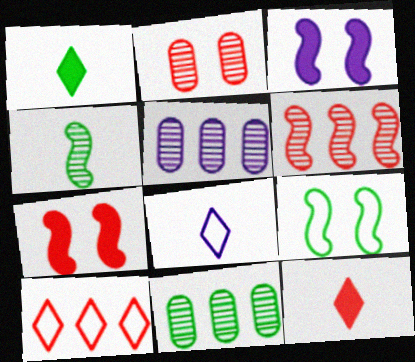[[1, 9, 11], 
[3, 5, 8], 
[5, 9, 12], 
[7, 8, 11]]